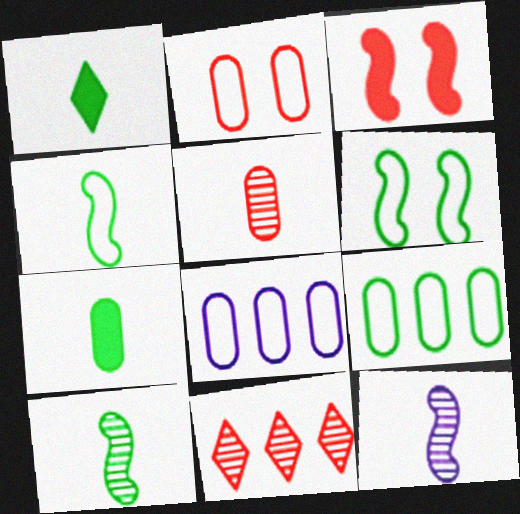[]